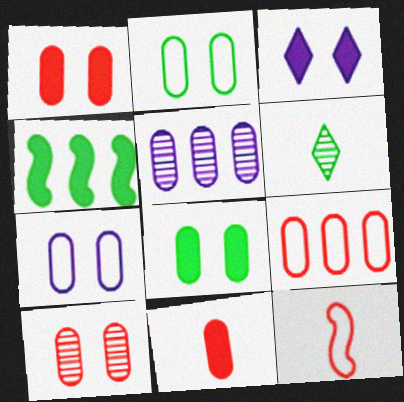[[2, 4, 6], 
[2, 5, 11], 
[3, 4, 11], 
[7, 8, 10], 
[9, 10, 11]]